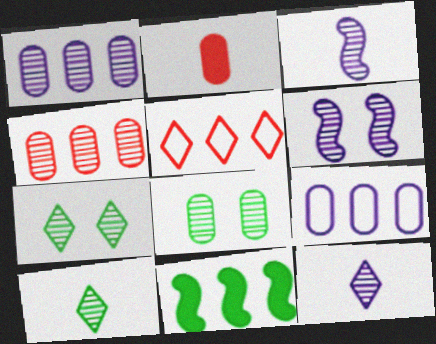[[1, 5, 11], 
[1, 6, 12], 
[2, 8, 9], 
[3, 4, 7], 
[4, 6, 10]]